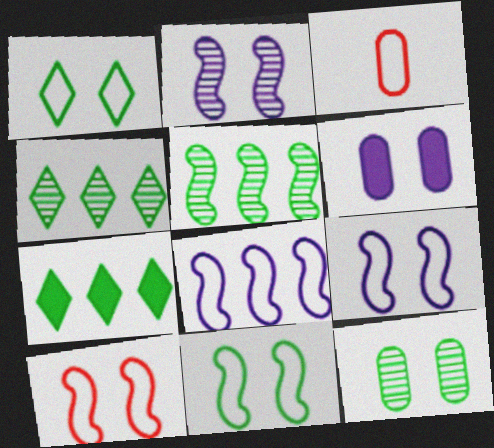[[1, 3, 8], 
[2, 3, 7], 
[9, 10, 11]]